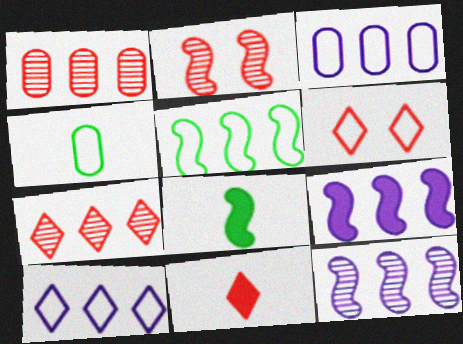[[6, 7, 11]]